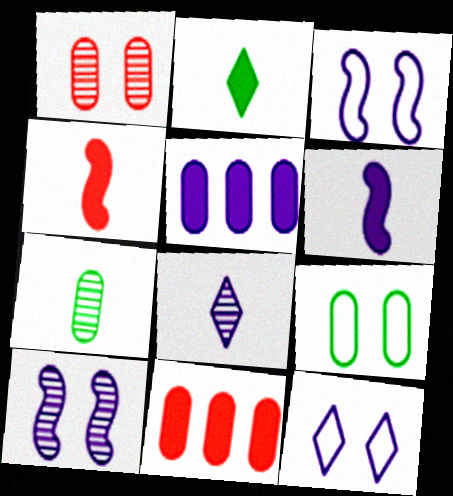[[3, 5, 8]]